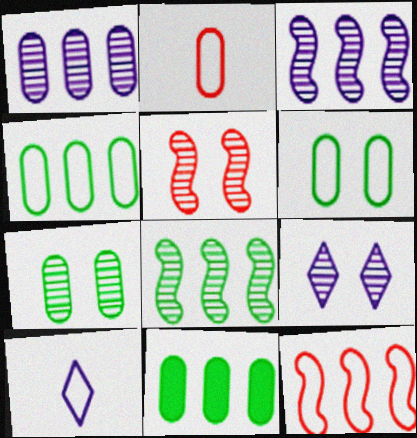[[5, 7, 9], 
[5, 10, 11], 
[6, 10, 12]]